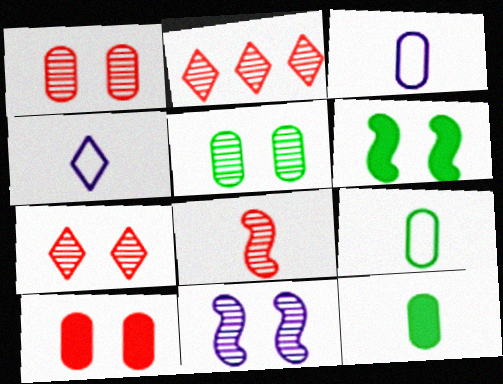[[1, 2, 8], 
[2, 3, 6], 
[4, 8, 12], 
[5, 7, 11]]